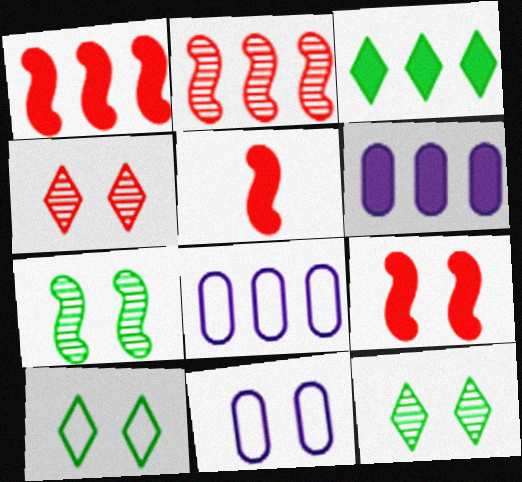[[1, 3, 6], 
[1, 5, 9], 
[2, 3, 8], 
[5, 8, 12], 
[9, 11, 12]]